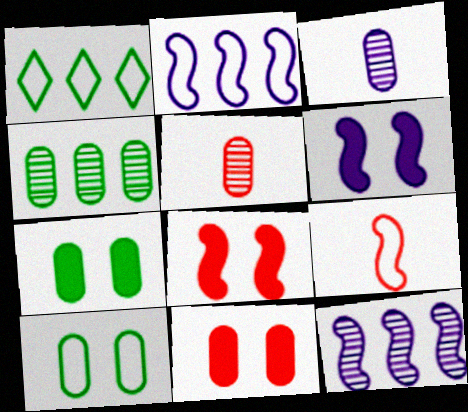[[1, 3, 8], 
[1, 5, 6]]